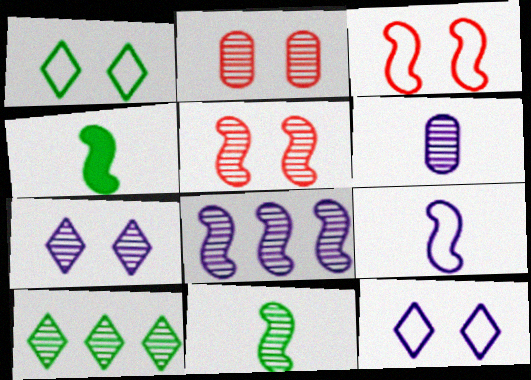[[3, 4, 8], 
[5, 6, 10], 
[5, 8, 11], 
[6, 7, 8]]